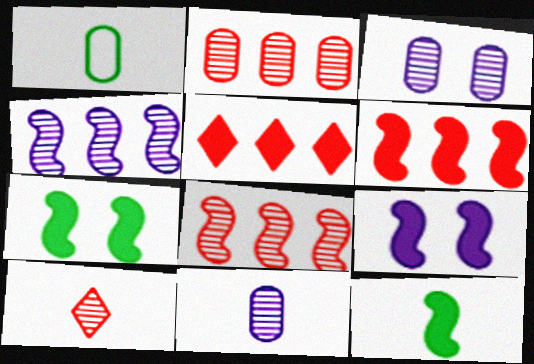[[6, 9, 12]]